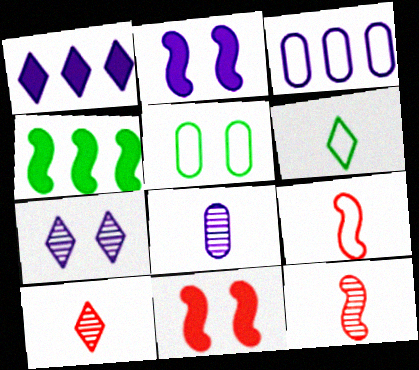[[1, 5, 12], 
[5, 7, 11]]